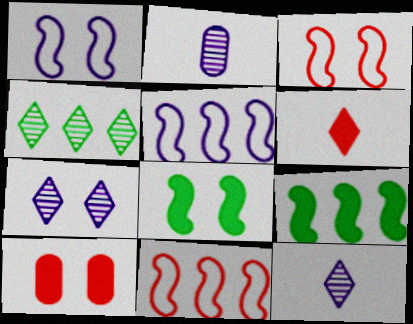[]